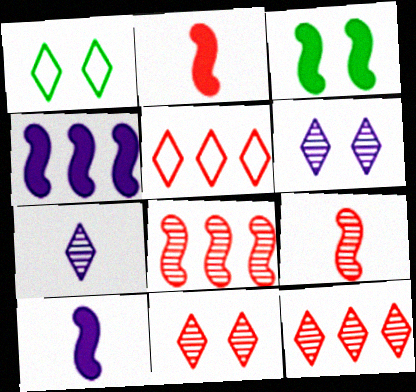[[2, 3, 4]]